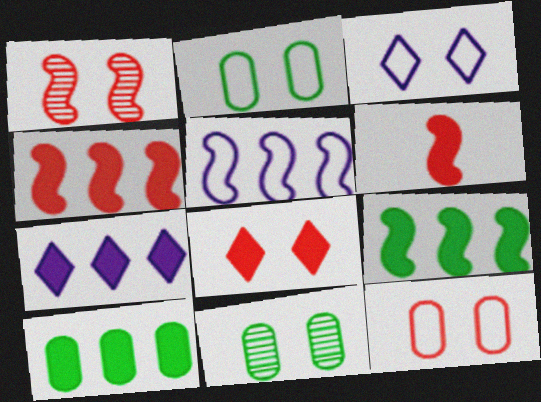[[1, 8, 12], 
[4, 7, 10]]